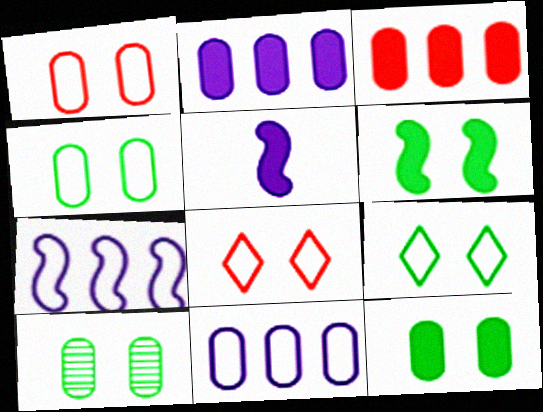[[4, 10, 12], 
[6, 9, 10]]